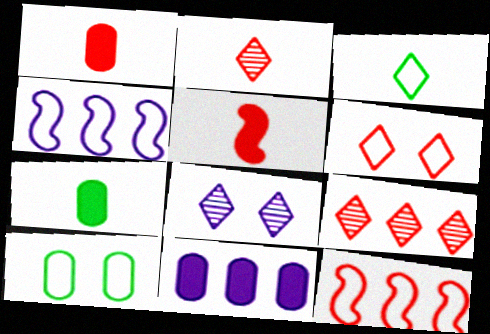[[7, 8, 12]]